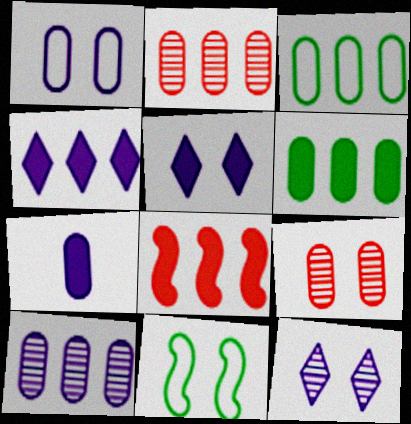[[1, 7, 10], 
[3, 7, 9], 
[4, 6, 8], 
[5, 9, 11]]